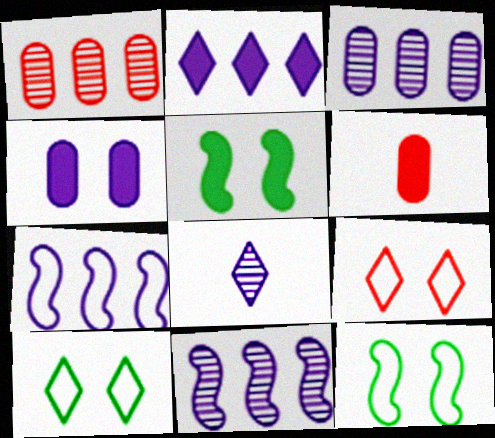[[2, 3, 7], 
[2, 5, 6], 
[4, 7, 8], 
[6, 10, 11]]